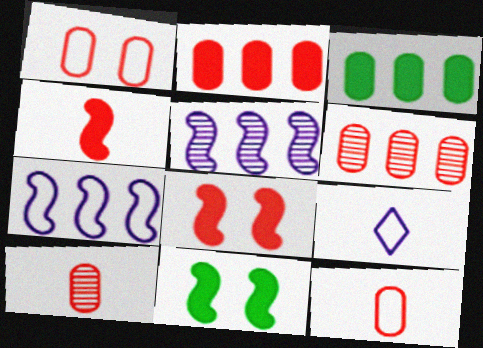[[1, 2, 10], 
[6, 9, 11]]